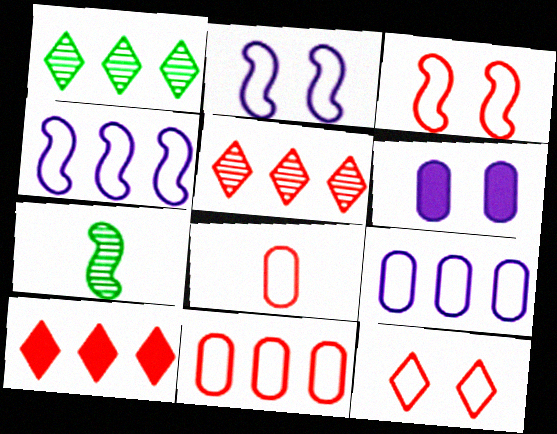[]